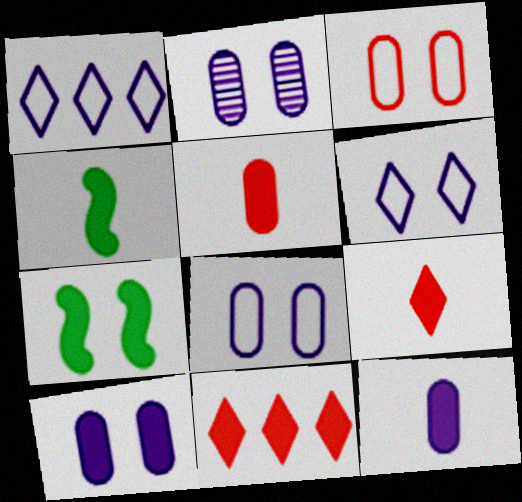[[2, 8, 10], 
[4, 9, 12], 
[4, 10, 11], 
[7, 11, 12]]